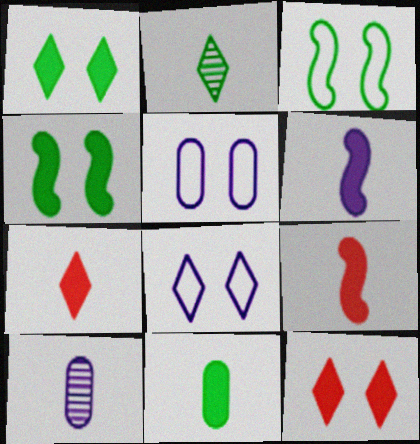[[6, 7, 11]]